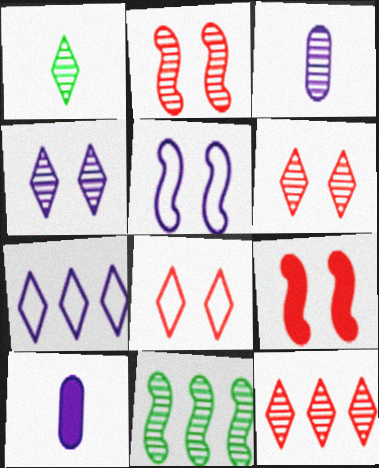[[1, 4, 12], 
[3, 6, 11], 
[8, 10, 11]]